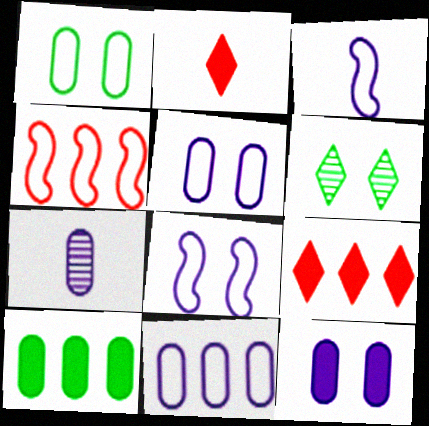[[7, 11, 12]]